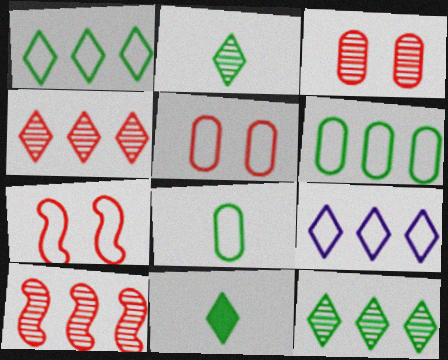[[7, 8, 9]]